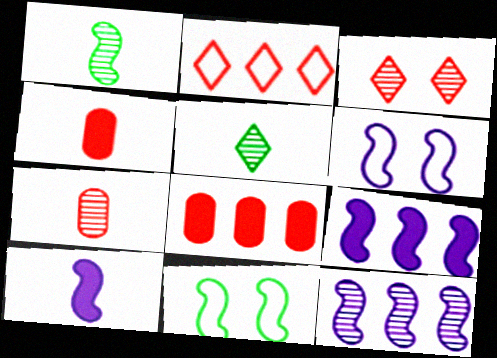[[5, 6, 8], 
[6, 10, 12]]